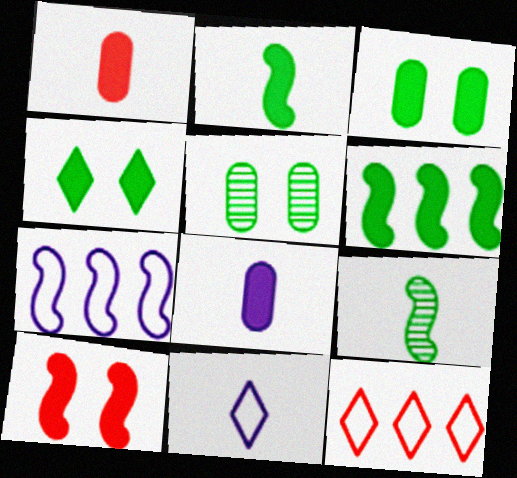[[1, 9, 11], 
[7, 9, 10]]